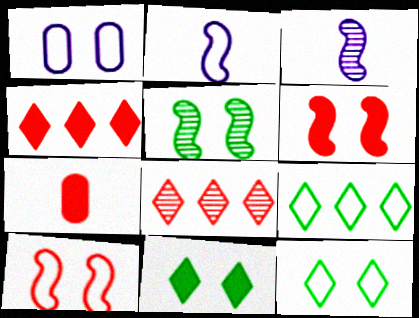[[1, 10, 12], 
[4, 6, 7], 
[7, 8, 10]]